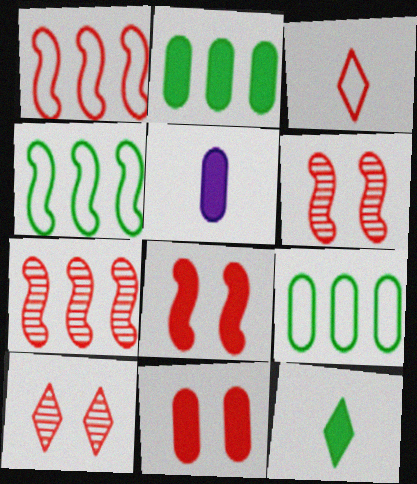[[2, 5, 11], 
[3, 7, 11], 
[4, 5, 10]]